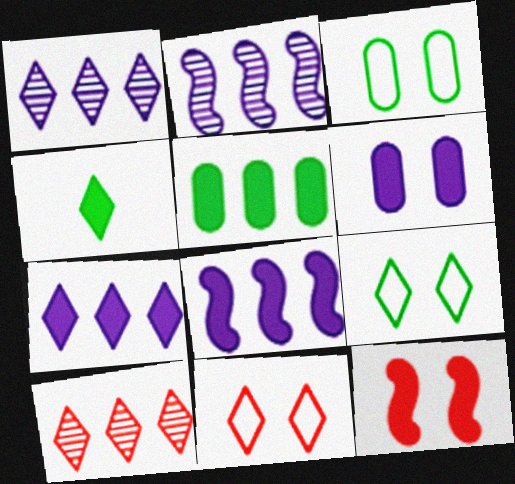[[1, 4, 11]]